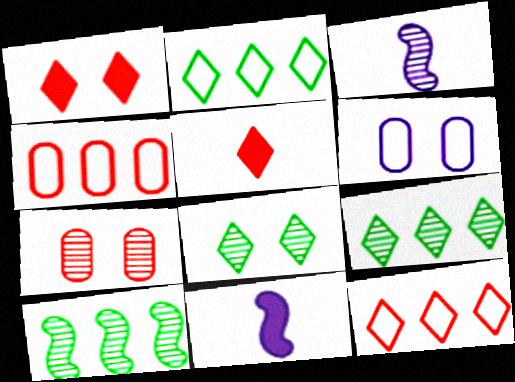[[2, 7, 11], 
[3, 7, 9], 
[4, 8, 11], 
[5, 6, 10]]